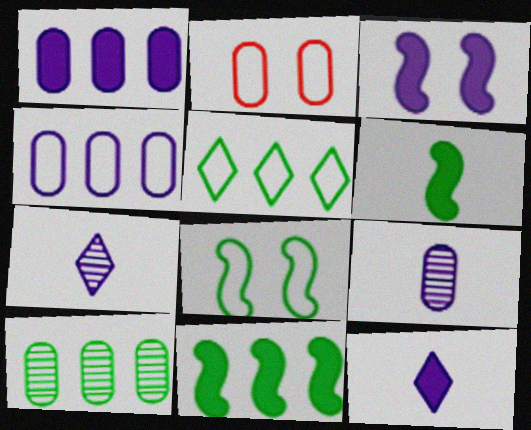[[1, 3, 12], 
[2, 7, 11], 
[3, 4, 7], 
[5, 10, 11]]